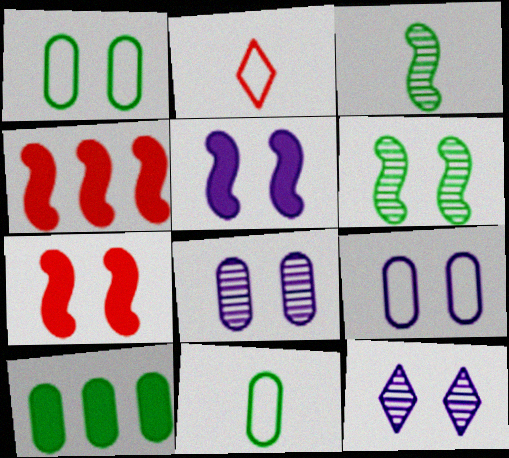[[1, 7, 12], 
[4, 11, 12], 
[5, 9, 12]]